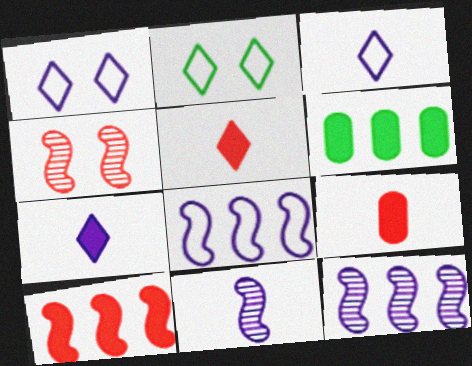[[2, 9, 12], 
[3, 4, 6]]